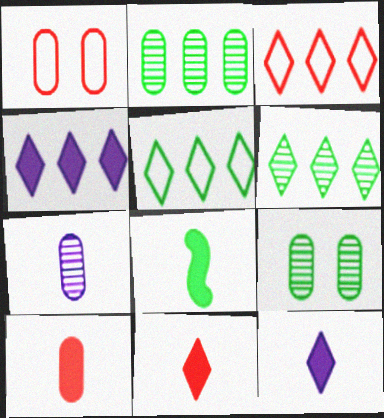[[3, 4, 6], 
[5, 8, 9], 
[8, 10, 12]]